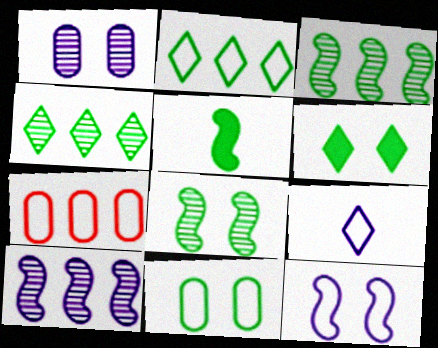[[4, 5, 11], 
[6, 8, 11]]